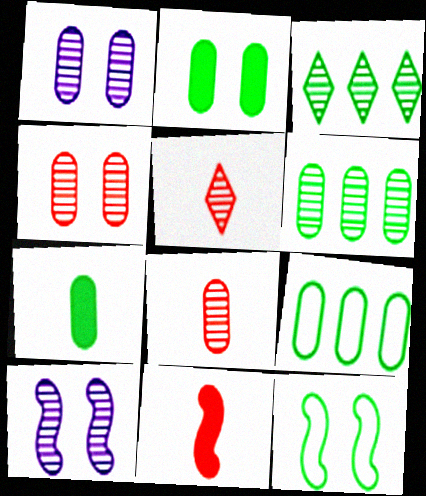[[1, 6, 8], 
[3, 7, 12], 
[3, 8, 10], 
[5, 6, 10]]